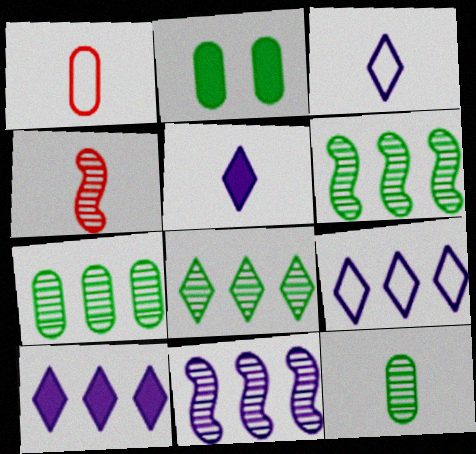[[2, 4, 9], 
[6, 7, 8]]